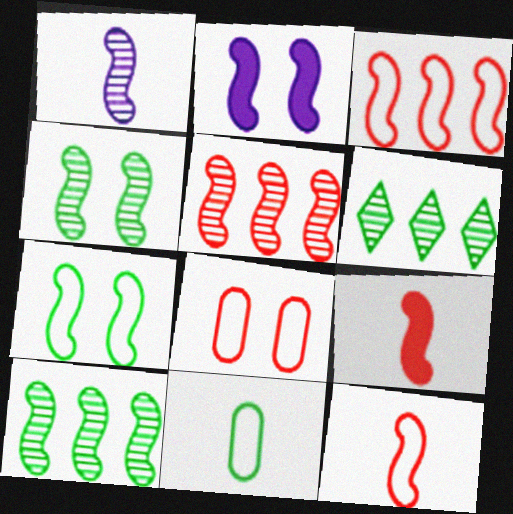[[1, 4, 5], 
[2, 10, 12]]